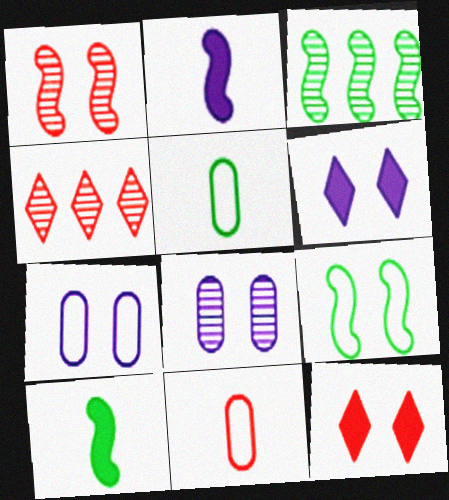[[3, 6, 11], 
[3, 9, 10], 
[4, 7, 10], 
[8, 9, 12]]